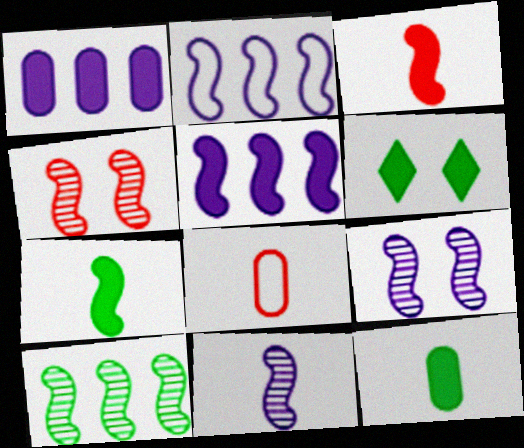[[1, 3, 6], 
[2, 4, 7], 
[4, 10, 11]]